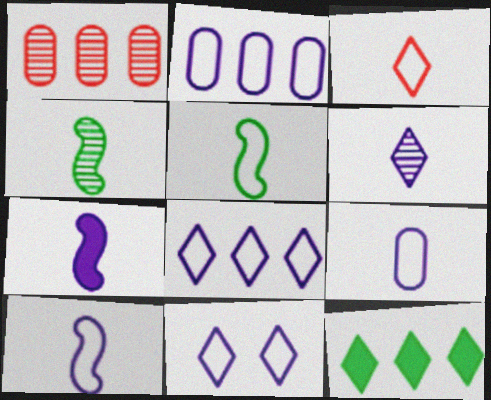[[2, 10, 11], 
[3, 5, 9], 
[6, 7, 9]]